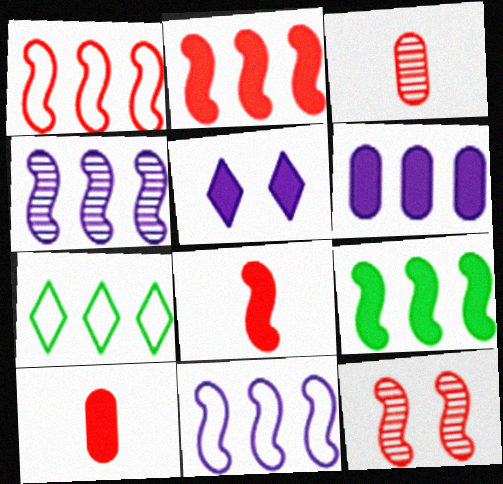[[1, 4, 9], 
[1, 8, 12], 
[5, 9, 10]]